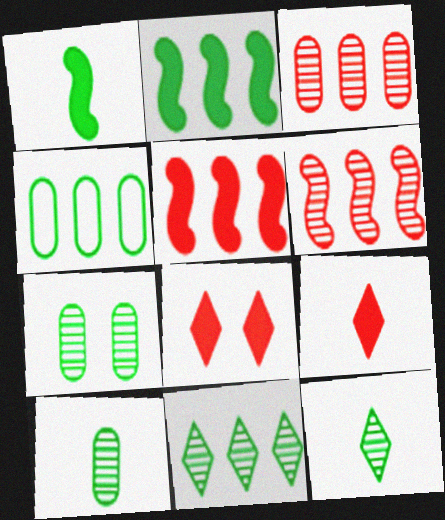[[2, 4, 11]]